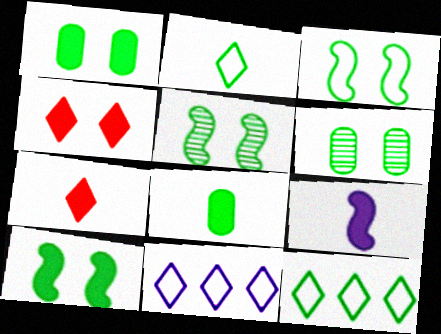[[3, 5, 10], 
[5, 8, 12], 
[7, 8, 9]]